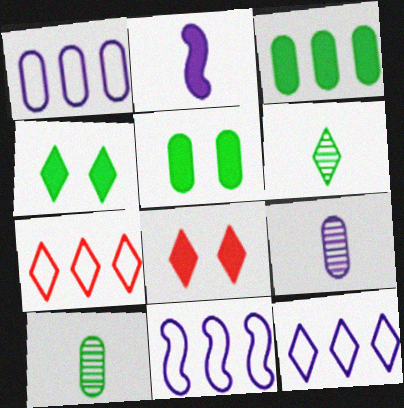[[1, 11, 12], 
[2, 3, 8], 
[6, 8, 12], 
[8, 10, 11]]